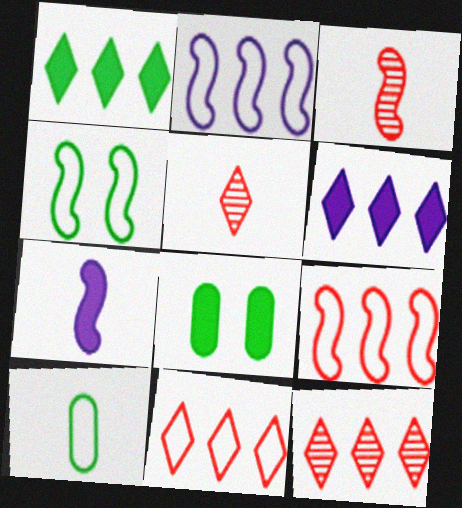[[2, 5, 8], 
[5, 7, 10]]